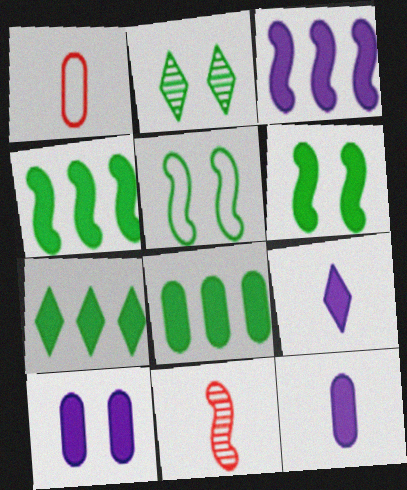[[1, 2, 3], 
[3, 5, 11], 
[3, 9, 10], 
[4, 7, 8]]